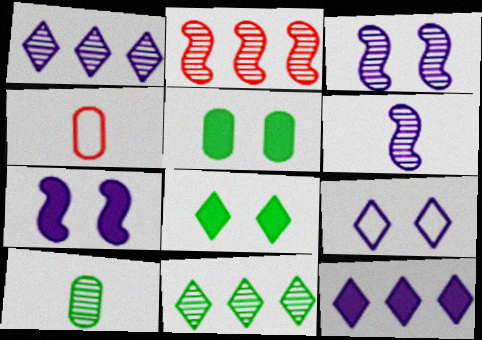[[4, 7, 11]]